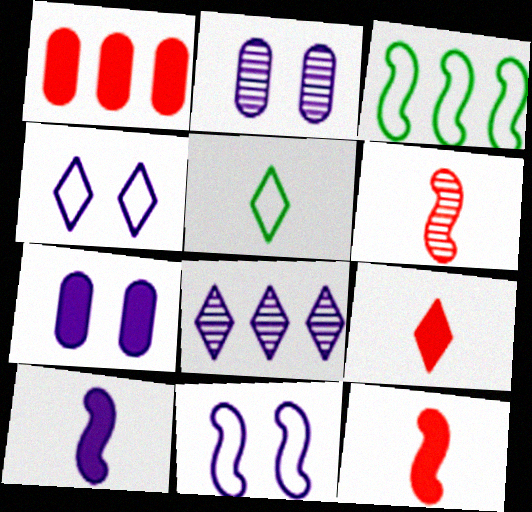[[1, 3, 8], 
[2, 3, 9]]